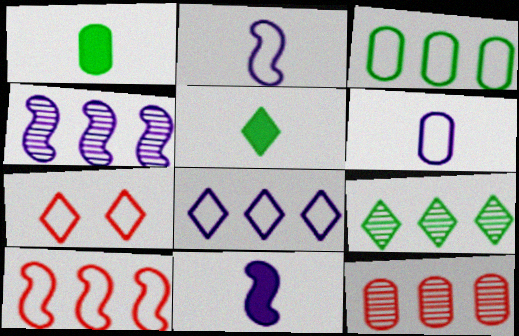[[1, 4, 7], 
[2, 3, 7], 
[3, 8, 10], 
[4, 9, 12]]